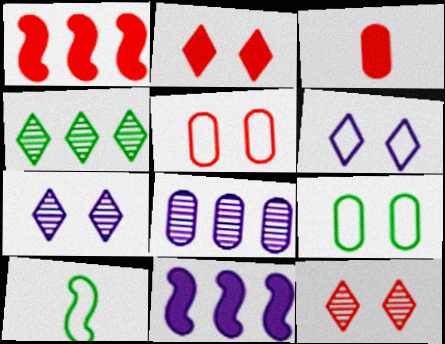[[1, 2, 3], 
[2, 8, 10], 
[3, 8, 9]]